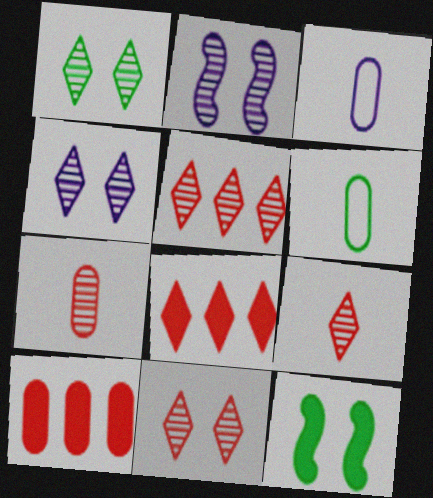[[1, 4, 11], 
[2, 6, 8], 
[3, 5, 12], 
[5, 9, 11]]